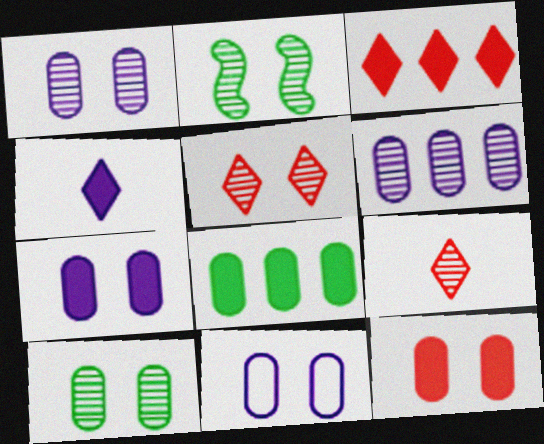[[1, 2, 5], 
[1, 7, 11], 
[2, 6, 9], 
[10, 11, 12]]